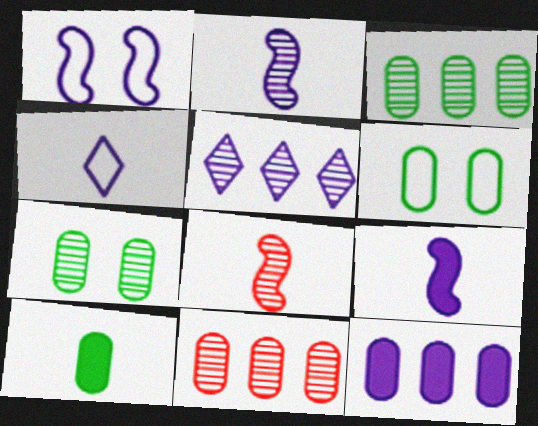[[3, 6, 10], 
[4, 8, 10], 
[5, 7, 8]]